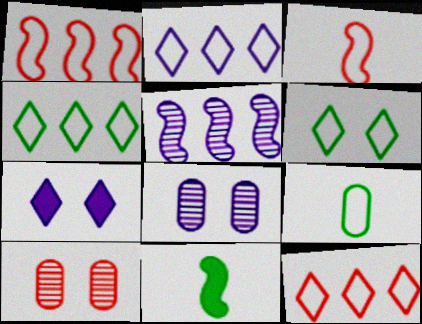[[2, 4, 12], 
[2, 10, 11], 
[8, 11, 12]]